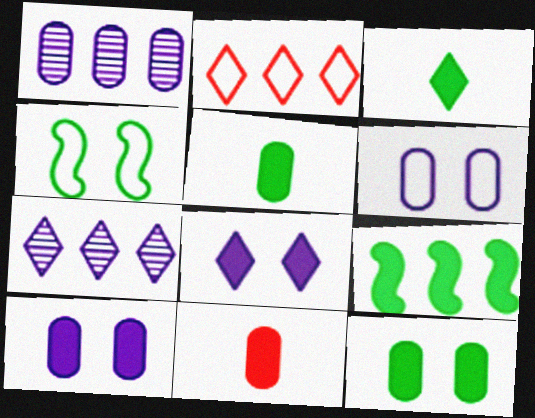[[1, 2, 9], 
[3, 9, 12], 
[4, 7, 11], 
[8, 9, 11]]